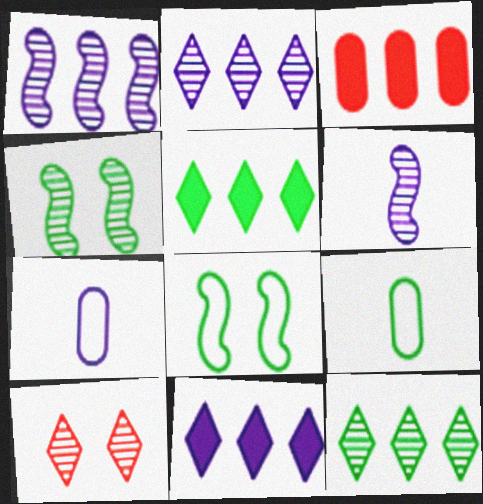[[4, 5, 9]]